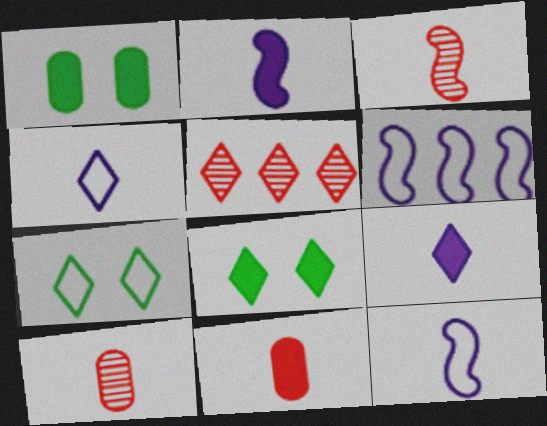[[1, 5, 12], 
[4, 5, 8], 
[5, 7, 9], 
[6, 8, 10]]